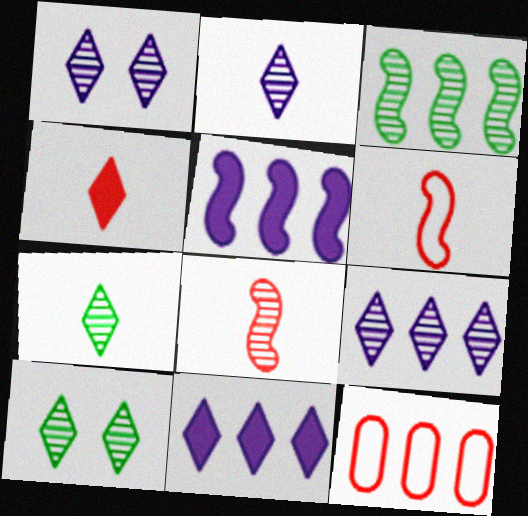[[1, 2, 9], 
[3, 11, 12]]